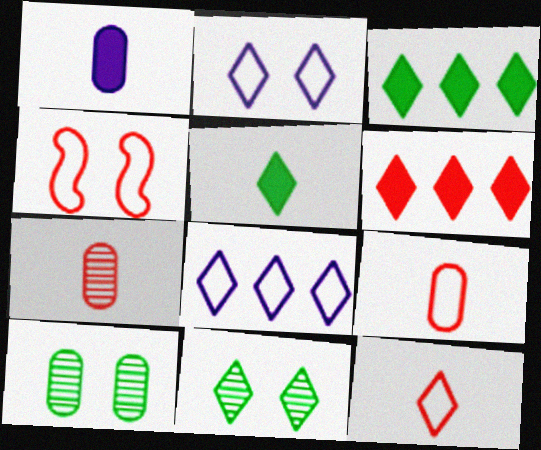[[4, 6, 7]]